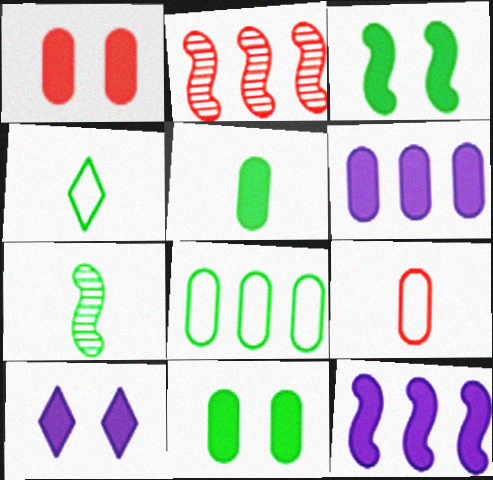[[1, 3, 10], 
[1, 5, 6], 
[4, 5, 7]]